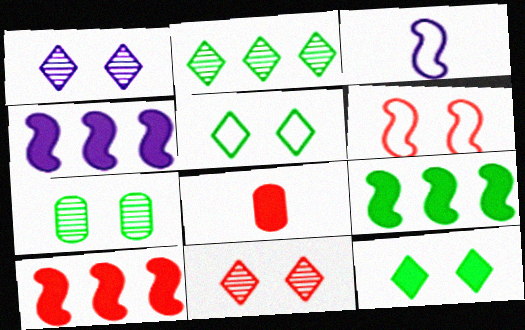[[4, 8, 12], 
[4, 9, 10]]